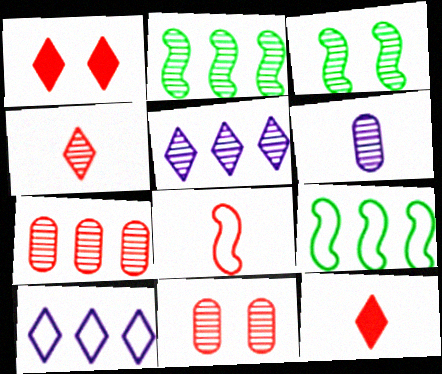[[1, 6, 9], 
[1, 7, 8], 
[2, 5, 7]]